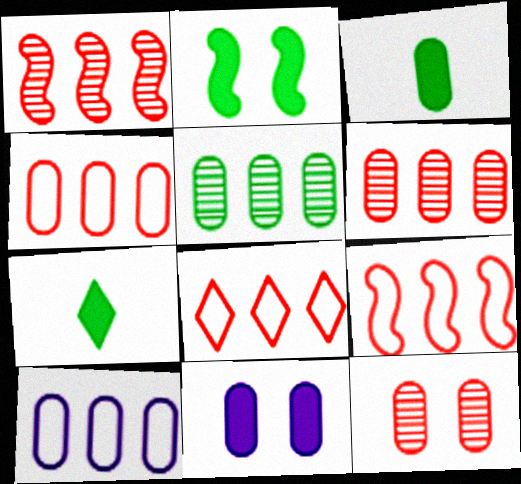[[3, 10, 12], 
[4, 8, 9]]